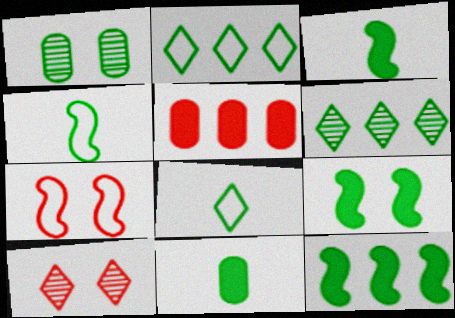[[1, 2, 3], 
[1, 8, 12], 
[3, 9, 12]]